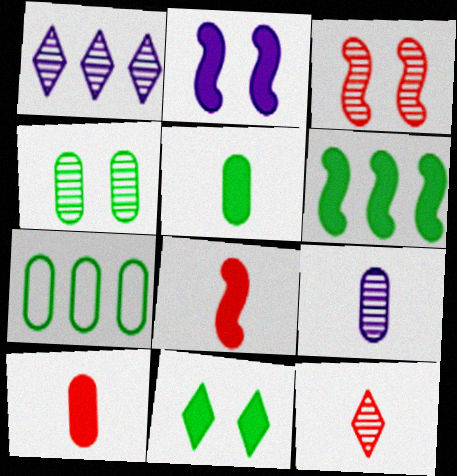[[2, 6, 8], 
[2, 7, 12], 
[4, 5, 7], 
[5, 6, 11]]